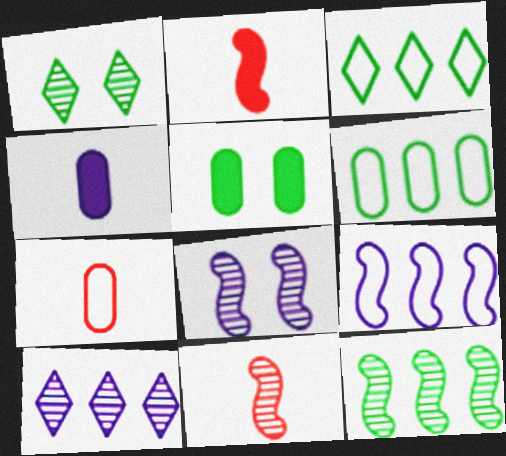[[8, 11, 12]]